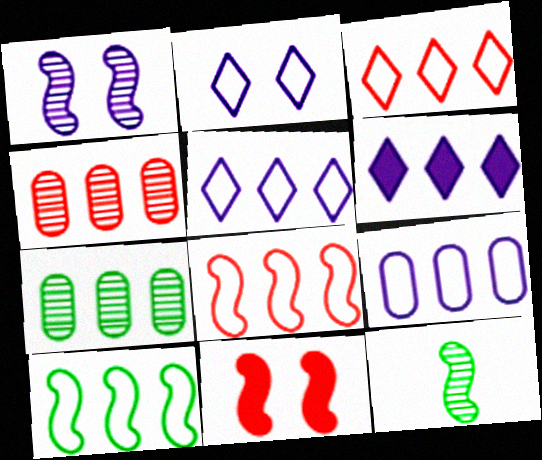[[3, 9, 10], 
[4, 6, 10], 
[6, 7, 8]]